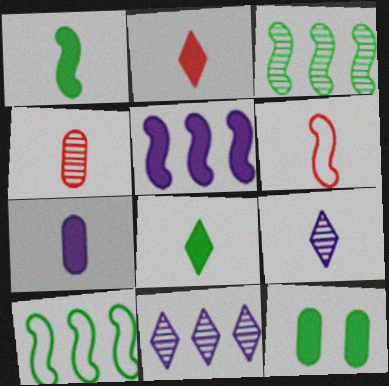[[1, 2, 7], 
[2, 4, 6], 
[2, 5, 12], 
[6, 11, 12]]